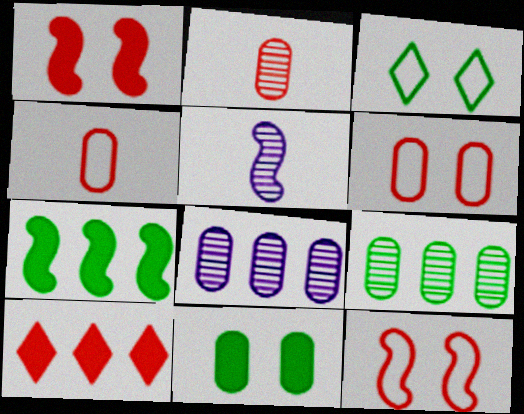[[2, 10, 12], 
[4, 8, 11], 
[5, 7, 12]]